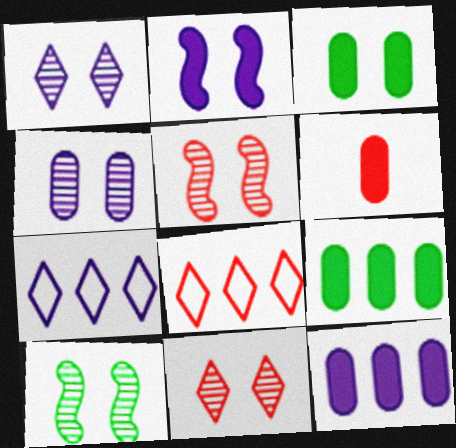[[3, 6, 12], 
[4, 10, 11], 
[5, 6, 8], 
[6, 7, 10]]